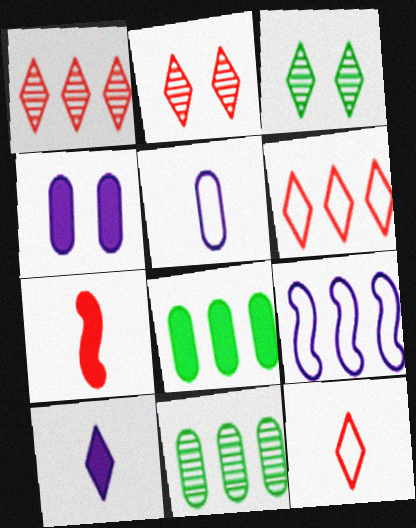[[1, 8, 9], 
[3, 6, 10]]